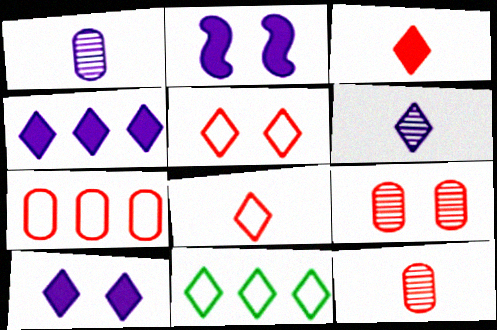[[2, 11, 12]]